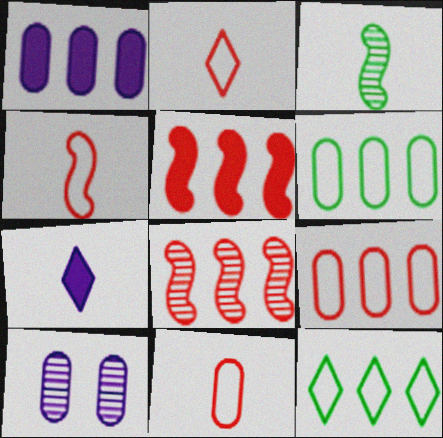[[1, 8, 12], 
[2, 4, 11], 
[3, 7, 11]]